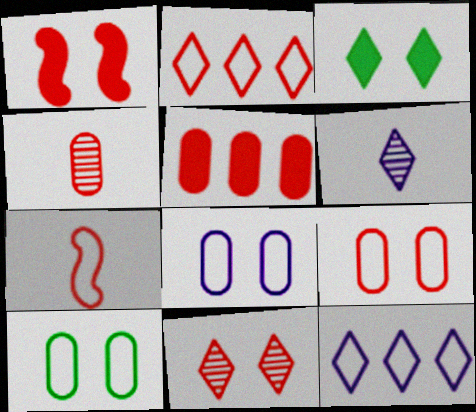[[1, 2, 4], 
[1, 9, 11], 
[2, 3, 6], 
[2, 7, 9], 
[4, 5, 9], 
[5, 7, 11], 
[7, 10, 12], 
[8, 9, 10]]